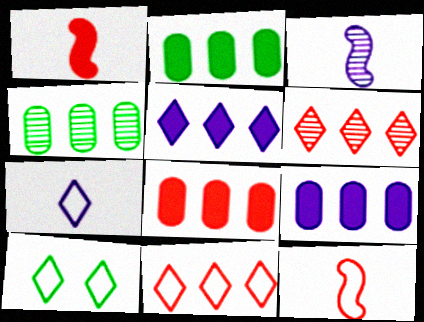[[2, 8, 9], 
[3, 8, 10], 
[7, 10, 11]]